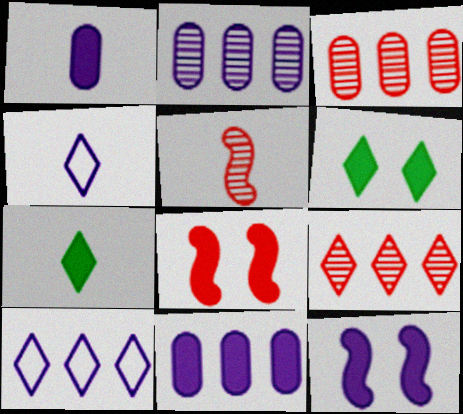[[2, 4, 12], 
[4, 6, 9], 
[7, 8, 11]]